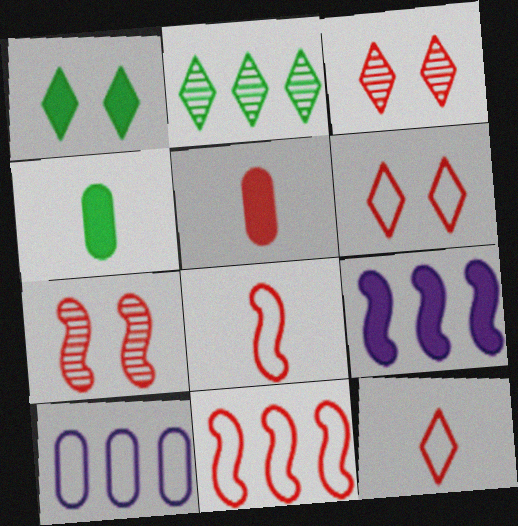[[1, 5, 9], 
[3, 5, 11]]